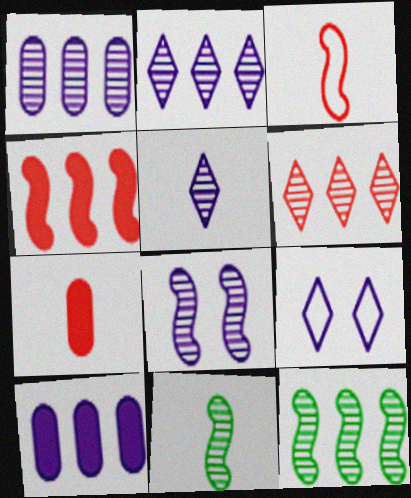[[1, 5, 8], 
[1, 6, 12], 
[7, 9, 12]]